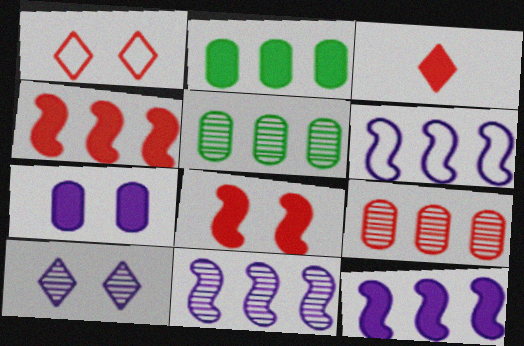[[6, 11, 12]]